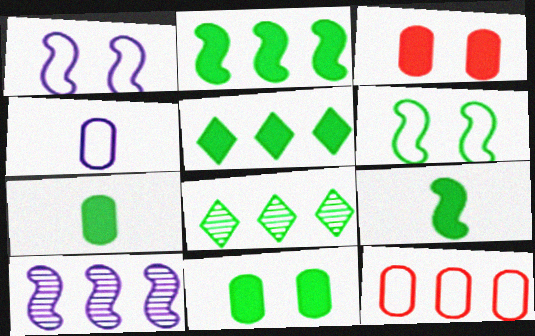[[5, 9, 11], 
[5, 10, 12], 
[6, 7, 8]]